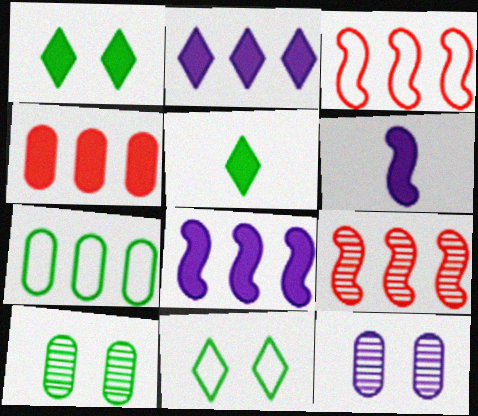[[1, 4, 6], 
[2, 7, 9], 
[3, 5, 12]]